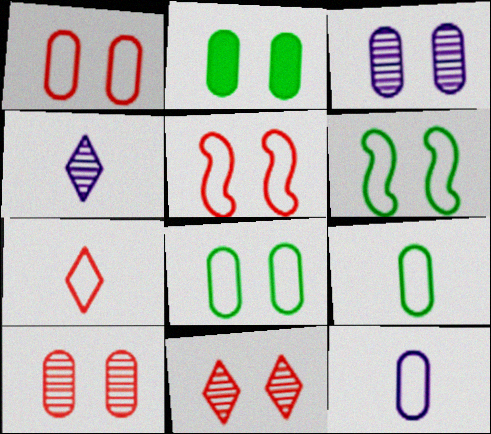[[1, 2, 3]]